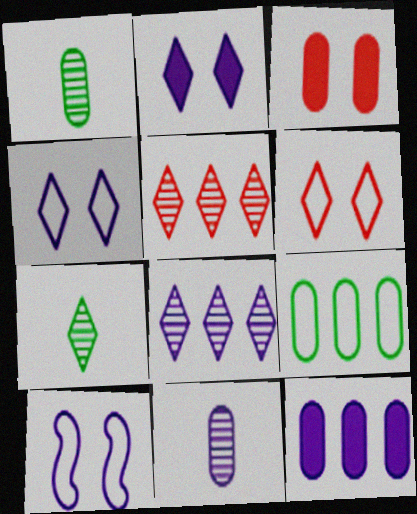[[3, 9, 11]]